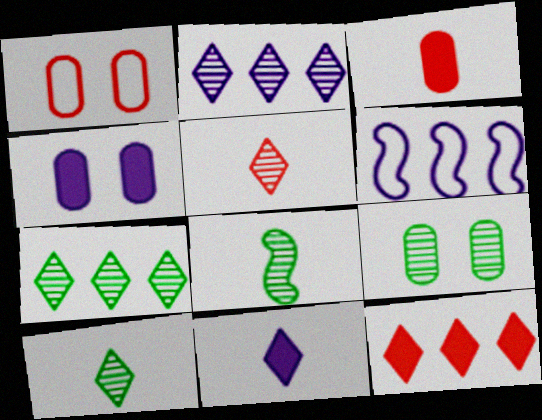[[1, 4, 9], 
[7, 8, 9]]